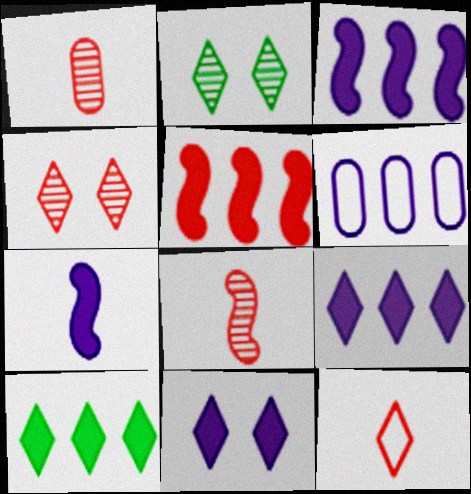[[2, 9, 12]]